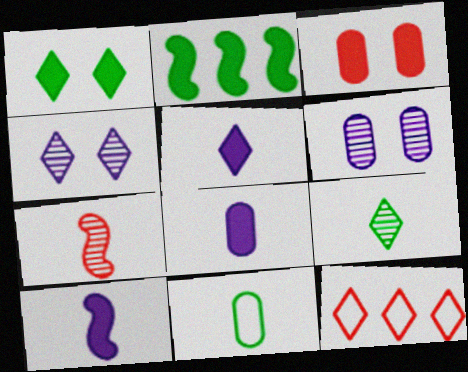[[2, 3, 5], 
[3, 7, 12], 
[5, 7, 11], 
[5, 8, 10]]